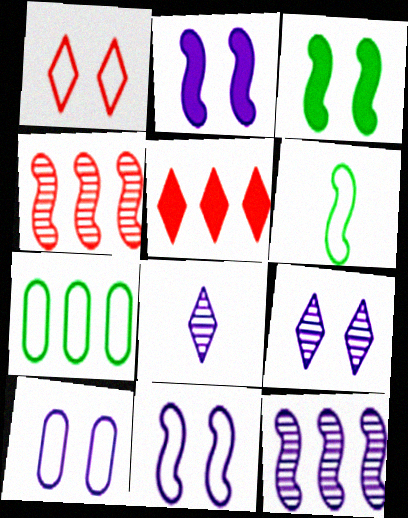[[2, 4, 6], 
[2, 9, 10], 
[5, 7, 12]]